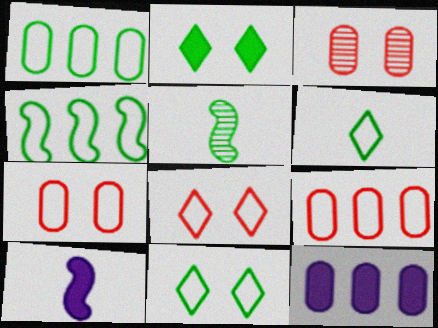[[1, 2, 5], 
[5, 8, 12]]